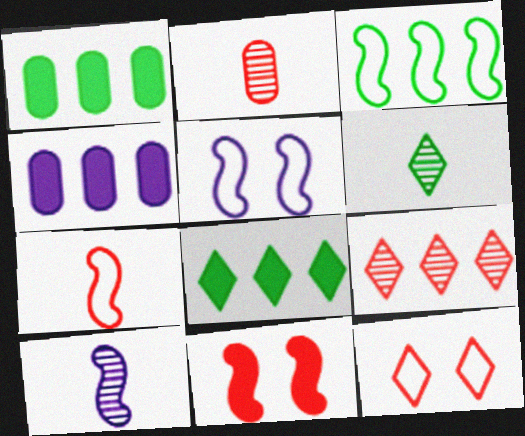[[1, 10, 12], 
[2, 5, 8], 
[2, 6, 10], 
[3, 4, 9], 
[3, 5, 7], 
[3, 10, 11]]